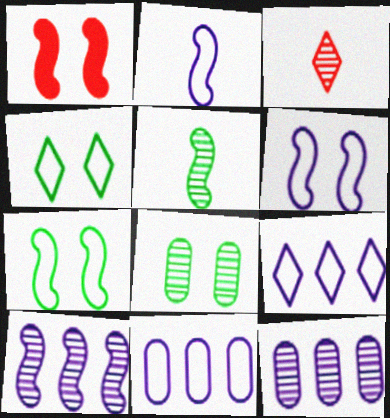[[3, 8, 10]]